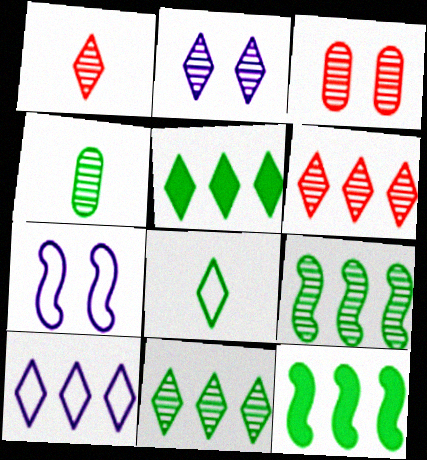[[1, 2, 11], 
[5, 6, 10]]